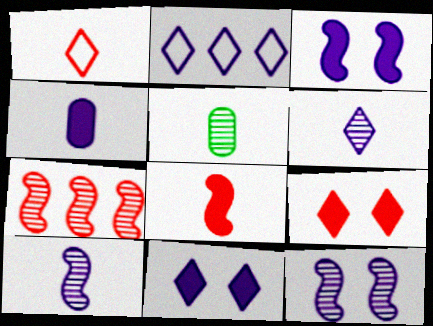[[2, 4, 12], 
[2, 6, 11]]